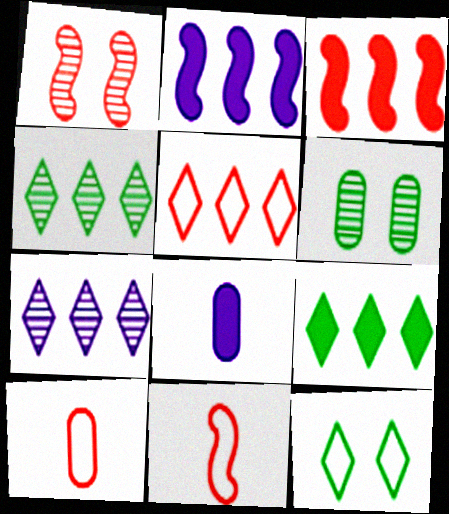[[1, 3, 11], 
[5, 7, 9]]